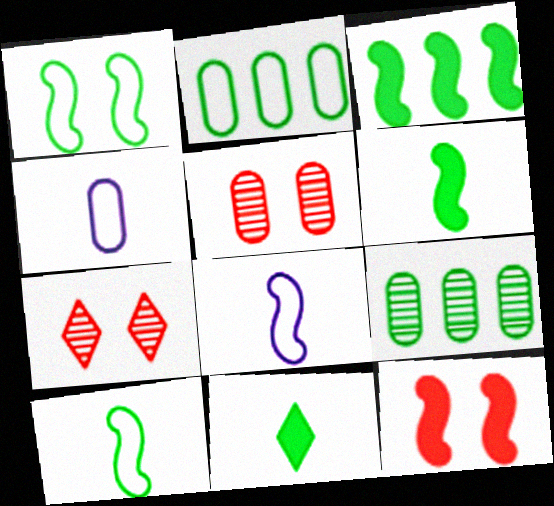[[1, 9, 11], 
[3, 4, 7]]